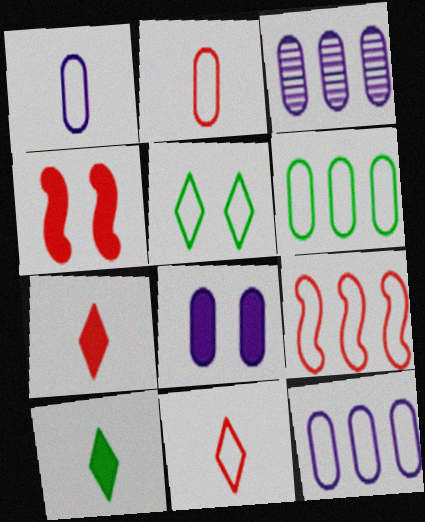[[1, 3, 8], 
[1, 5, 9]]